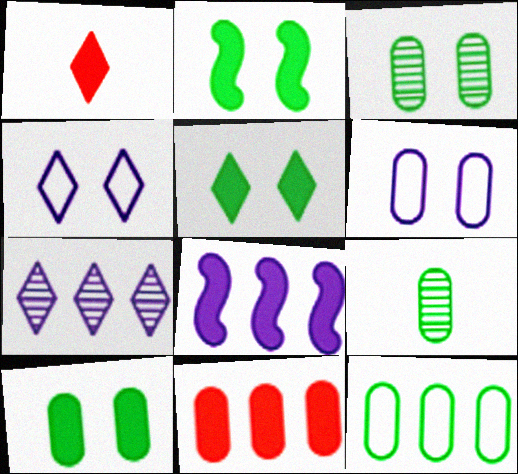[[1, 8, 10], 
[2, 5, 10], 
[6, 9, 11], 
[9, 10, 12]]